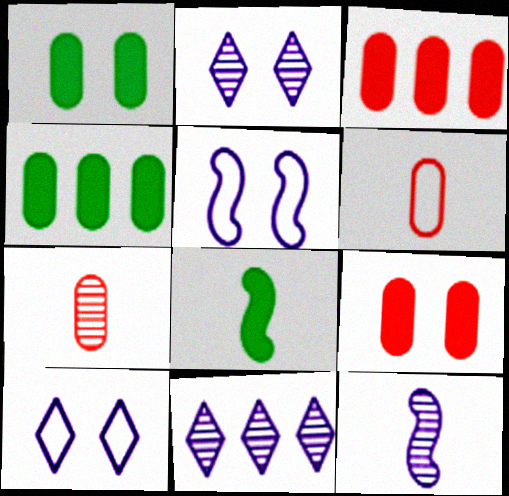[]